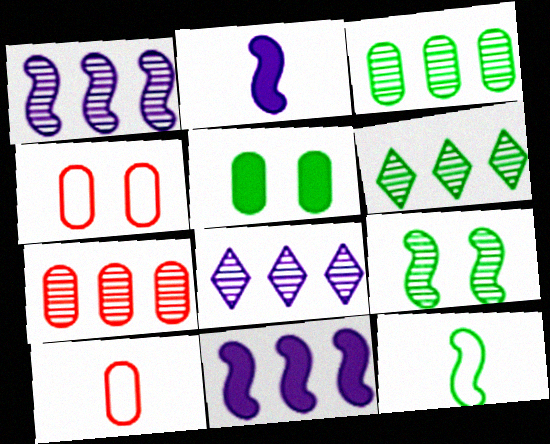[[1, 6, 7], 
[2, 4, 6], 
[5, 6, 12]]